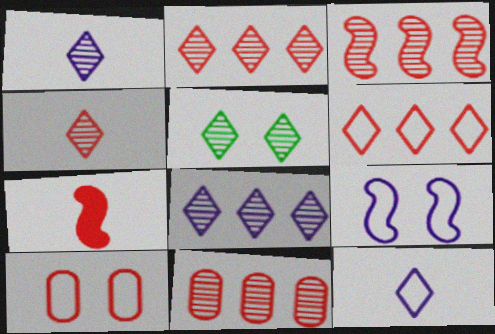[[1, 2, 5], 
[2, 3, 11], 
[2, 7, 10], 
[4, 5, 8]]